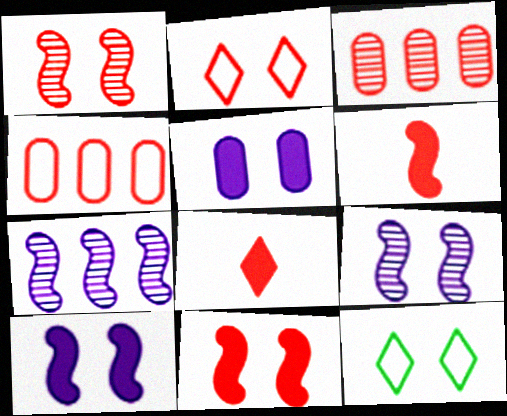[[1, 4, 8], 
[1, 5, 12], 
[2, 3, 6]]